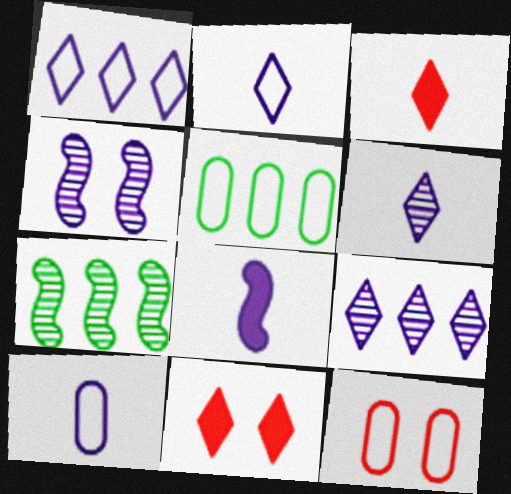[[3, 4, 5], 
[5, 10, 12], 
[6, 8, 10], 
[7, 10, 11]]